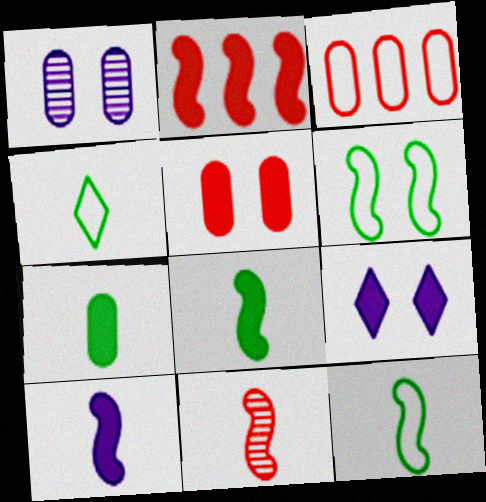[[1, 2, 4], 
[1, 3, 7], 
[2, 7, 9], 
[10, 11, 12]]